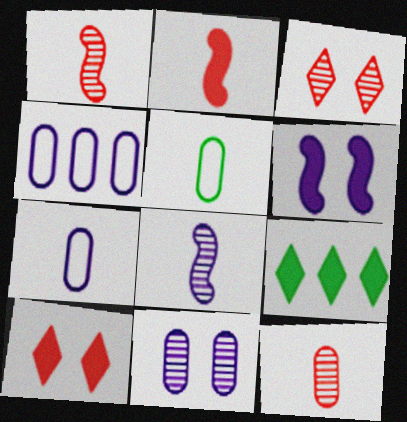[]